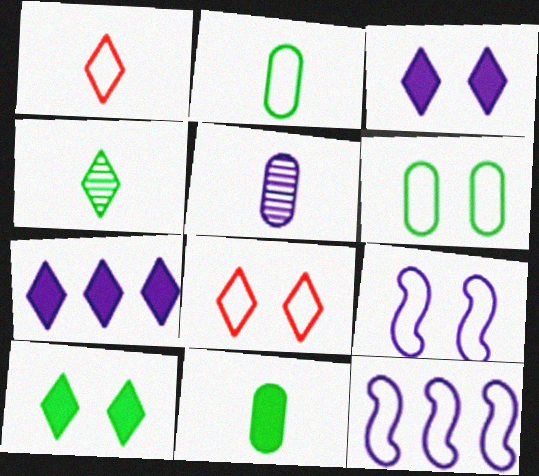[[1, 6, 12], 
[2, 8, 12], 
[3, 5, 12], 
[4, 7, 8], 
[5, 7, 9], 
[6, 8, 9]]